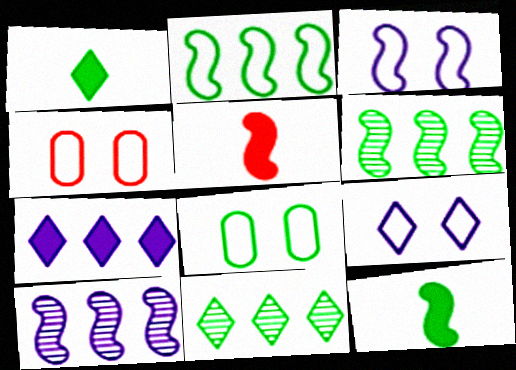[[1, 4, 10], 
[1, 6, 8], 
[3, 5, 6], 
[8, 11, 12]]